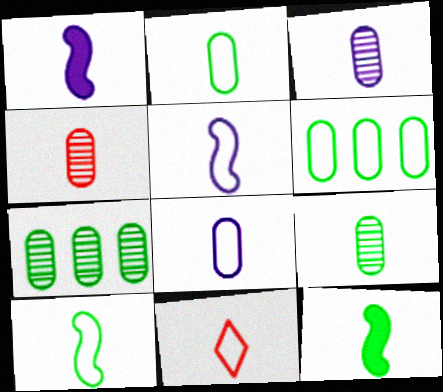[[1, 9, 11], 
[2, 5, 11], 
[3, 4, 9], 
[3, 11, 12], 
[8, 10, 11]]